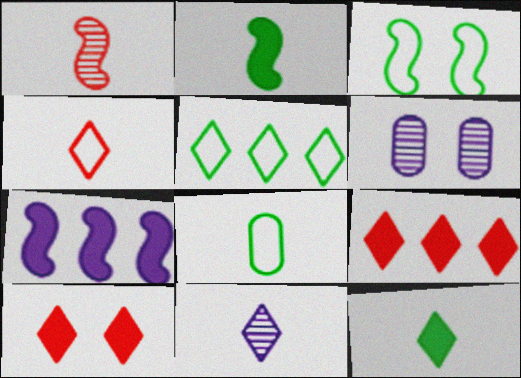[[1, 3, 7], 
[3, 5, 8], 
[3, 6, 10], 
[4, 11, 12], 
[5, 10, 11]]